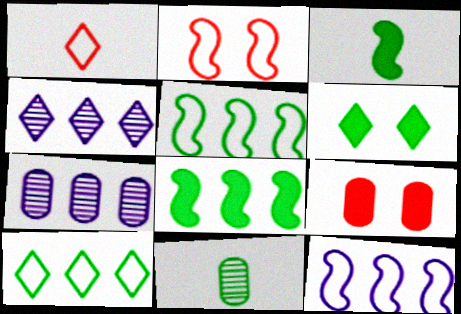[[1, 4, 6], 
[5, 6, 11]]